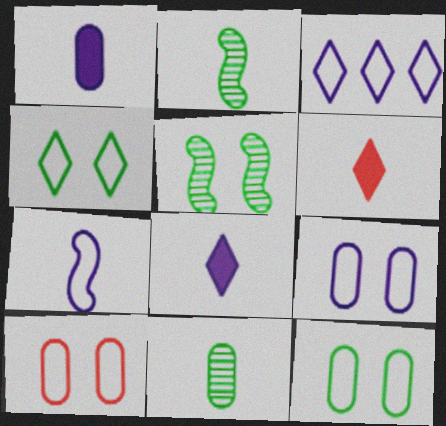[[3, 7, 9], 
[6, 7, 11], 
[9, 10, 12]]